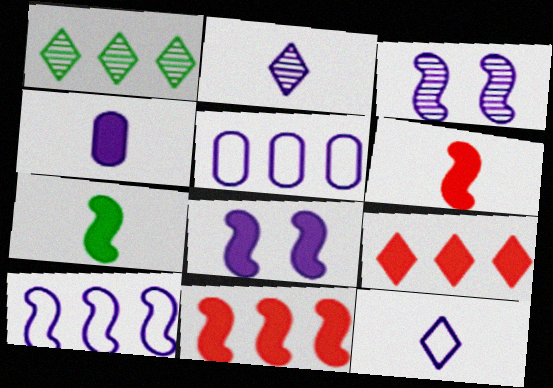[[1, 5, 11], 
[2, 5, 8], 
[7, 8, 11]]